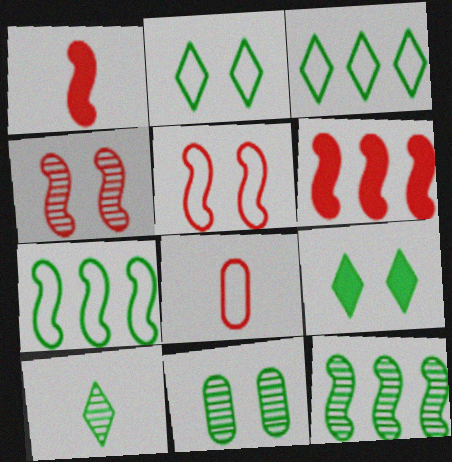[[3, 9, 10], 
[10, 11, 12]]